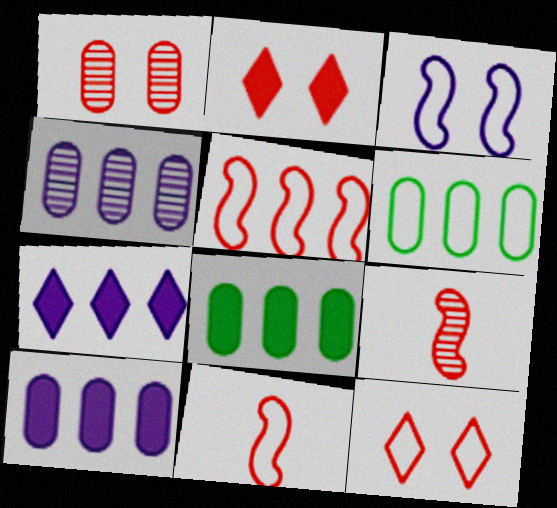[]